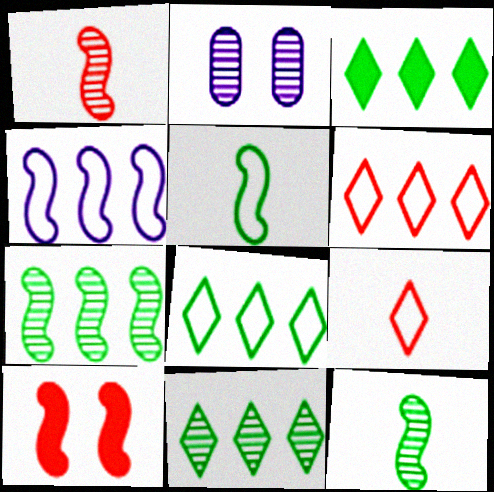[[1, 2, 11], 
[3, 8, 11], 
[4, 10, 12]]